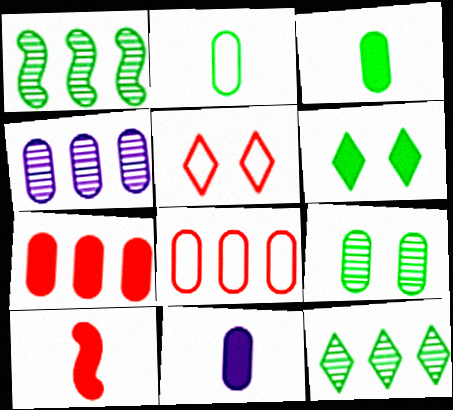[[1, 2, 6], 
[1, 5, 11], 
[8, 9, 11]]